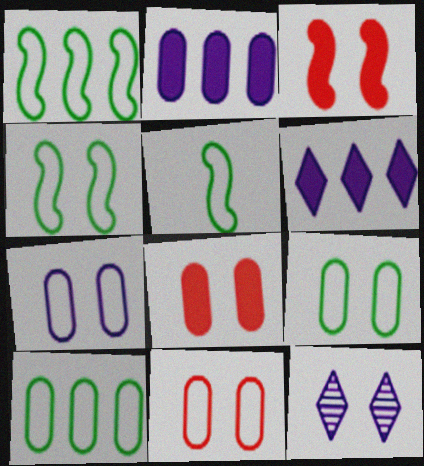[[1, 4, 5], 
[3, 9, 12], 
[4, 8, 12], 
[7, 9, 11]]